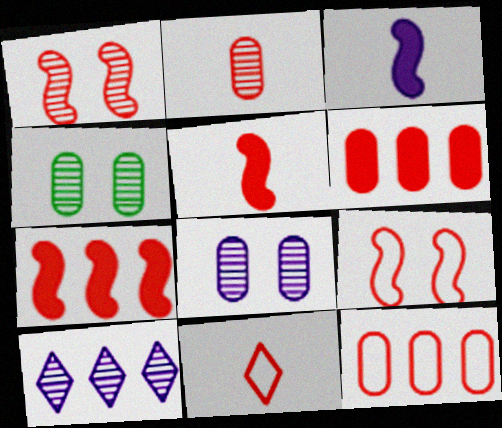[[1, 6, 11], 
[2, 5, 11], 
[9, 11, 12]]